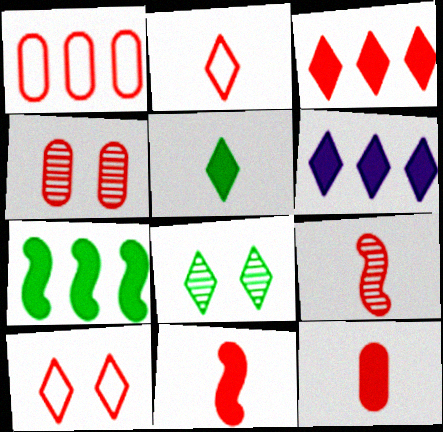[[1, 4, 12], 
[2, 6, 8], 
[2, 9, 12]]